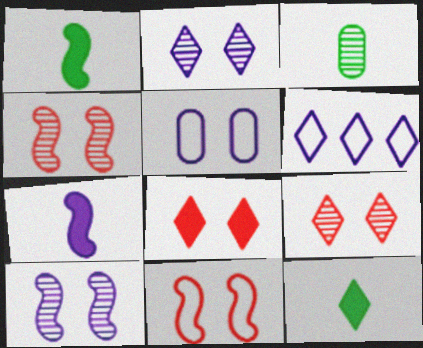[[6, 9, 12]]